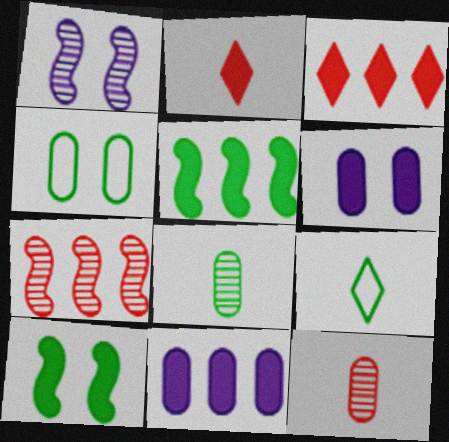[[2, 5, 6], 
[2, 10, 11], 
[3, 5, 11], 
[4, 11, 12], 
[6, 7, 9]]